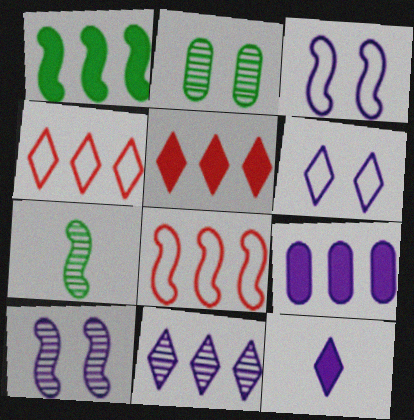[[1, 5, 9], 
[2, 8, 12], 
[6, 11, 12]]